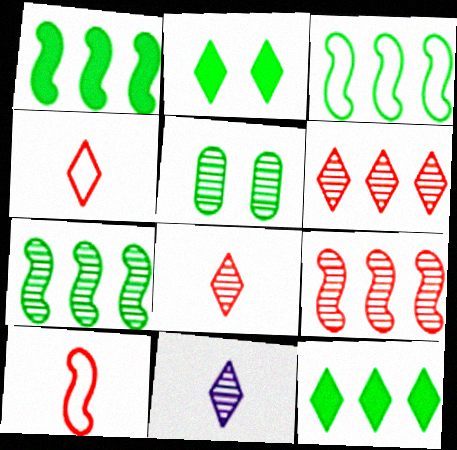[[1, 3, 7], 
[5, 9, 11]]